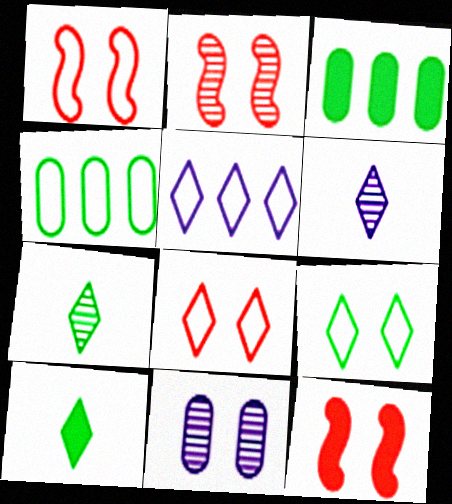[[1, 2, 12], 
[1, 3, 6], 
[4, 6, 12], 
[9, 11, 12]]